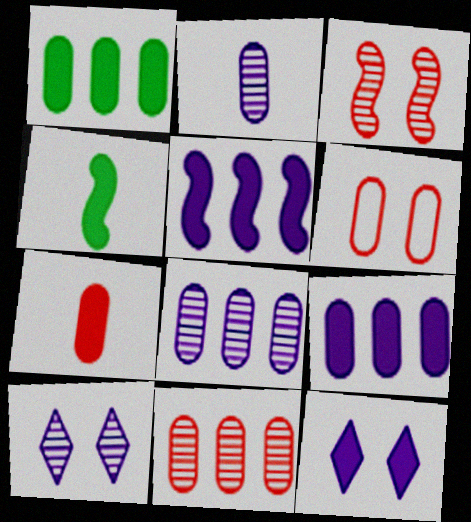[[1, 2, 6], 
[6, 7, 11]]